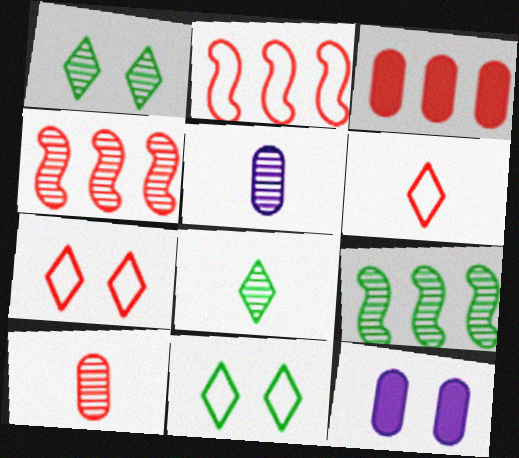[[1, 4, 5], 
[2, 8, 12], 
[6, 9, 12]]